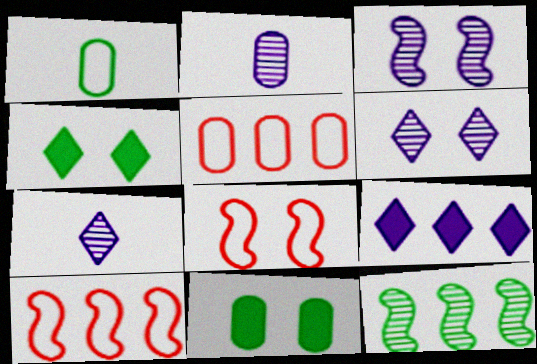[[1, 4, 12], 
[2, 4, 10], 
[2, 5, 11], 
[5, 9, 12], 
[6, 8, 11], 
[7, 10, 11]]